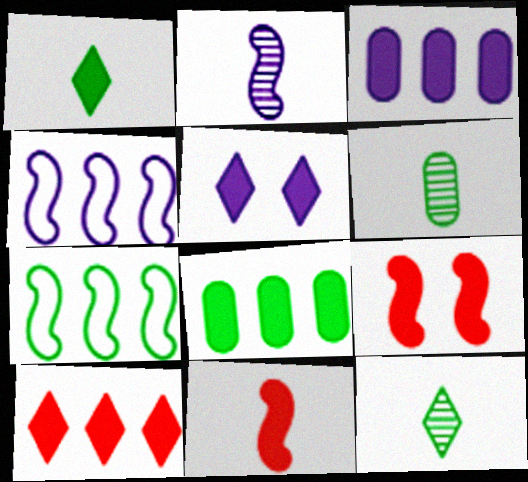[[1, 3, 9], 
[1, 5, 10], 
[2, 7, 9], 
[5, 8, 11]]